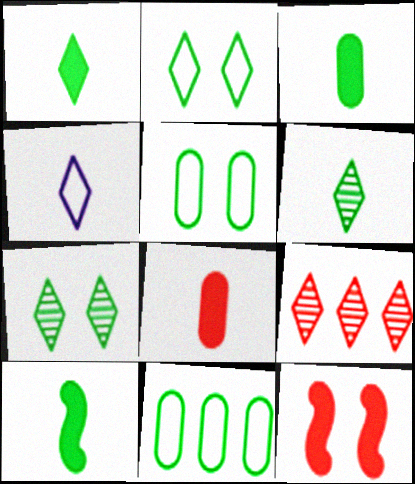[[1, 3, 10], 
[7, 10, 11]]